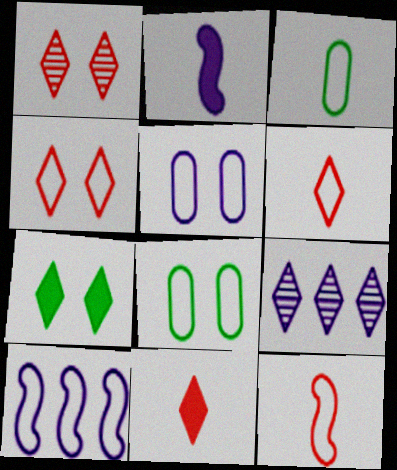[[2, 5, 9], 
[3, 4, 10], 
[6, 7, 9], 
[6, 8, 10]]